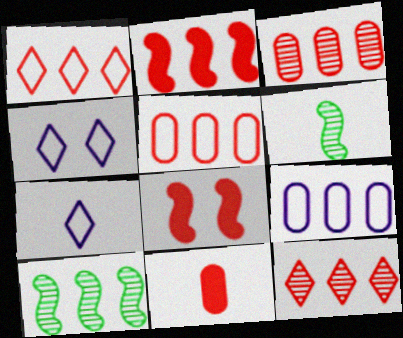[[1, 2, 3], 
[2, 5, 12], 
[4, 10, 11], 
[6, 7, 11]]